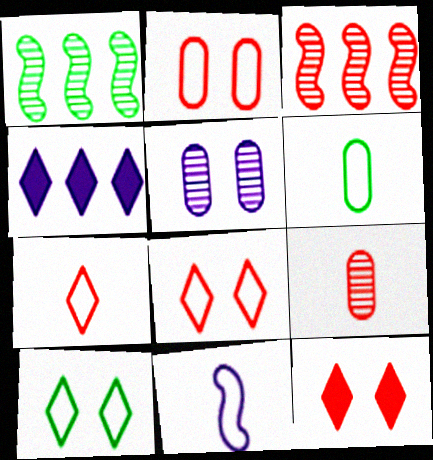[[4, 5, 11], 
[6, 7, 11]]